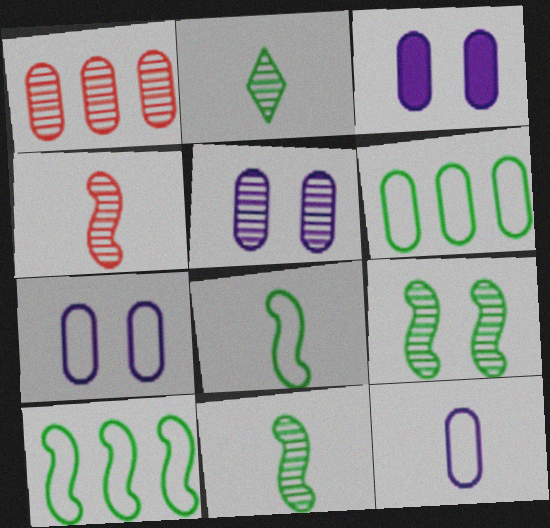[[3, 5, 7]]